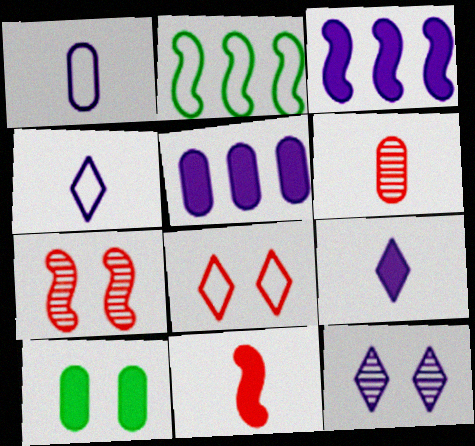[[1, 2, 8], 
[1, 3, 12]]